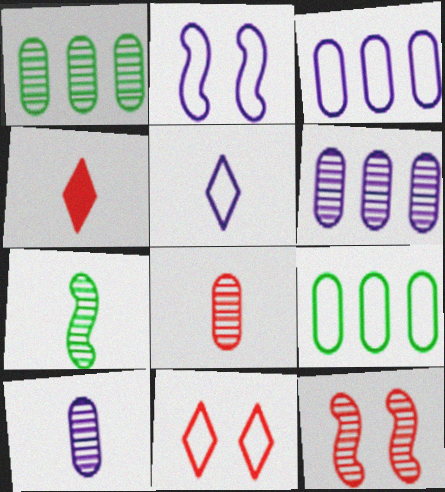[[1, 2, 4], 
[2, 3, 5]]